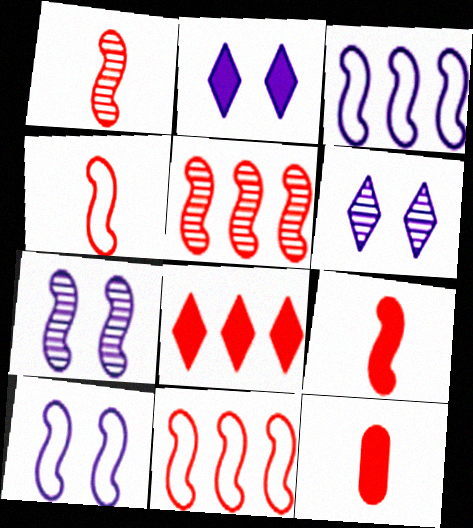[[1, 4, 9]]